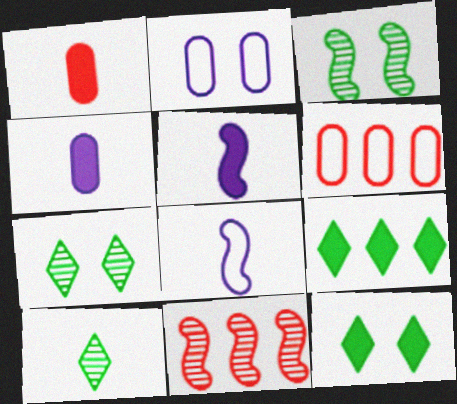[[1, 8, 10], 
[5, 6, 7]]